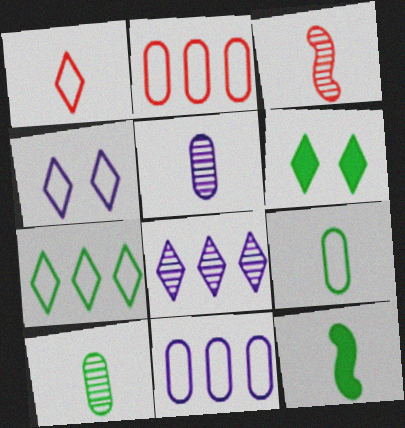[[1, 4, 7], 
[1, 5, 12], 
[1, 6, 8], 
[3, 6, 11]]